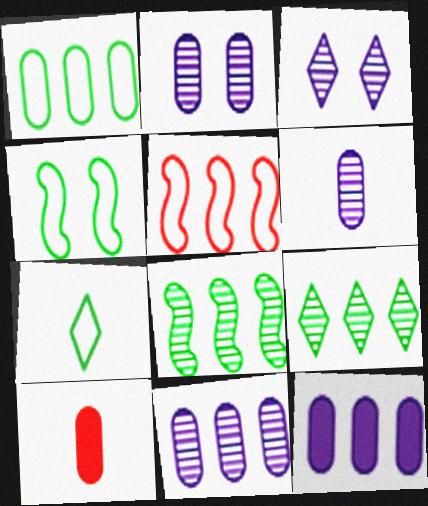[[1, 2, 10], 
[1, 4, 7], 
[2, 6, 11], 
[5, 9, 12]]